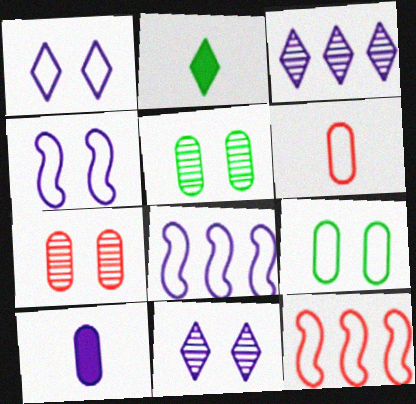[[2, 7, 8], 
[3, 4, 10], 
[8, 10, 11]]